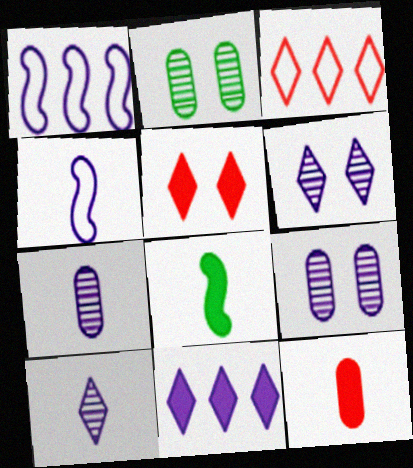[[3, 8, 9], 
[4, 9, 11]]